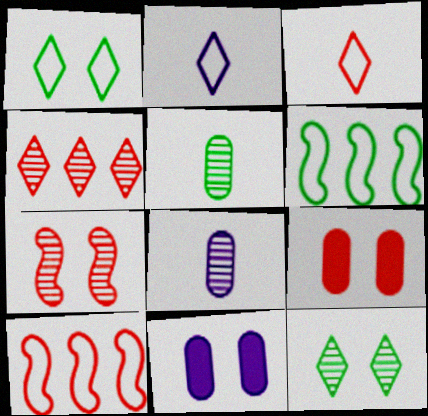[[1, 7, 11]]